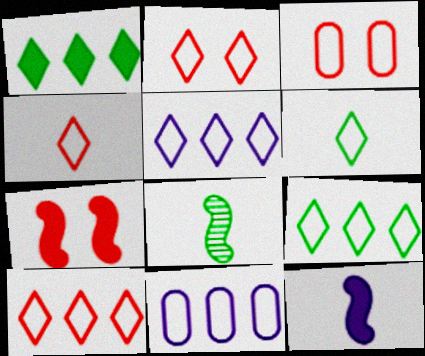[[2, 4, 10], 
[2, 5, 6], 
[5, 9, 10]]